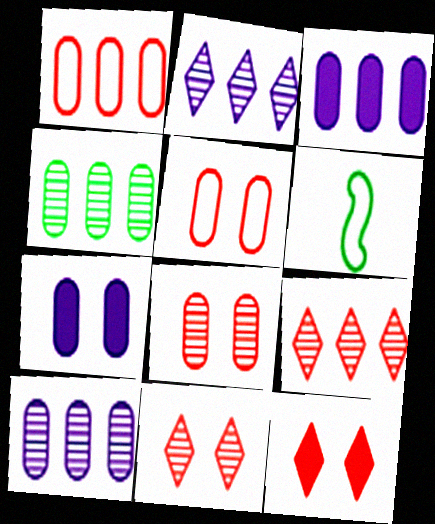[[1, 3, 4], 
[3, 6, 11], 
[6, 7, 9], 
[6, 10, 12]]